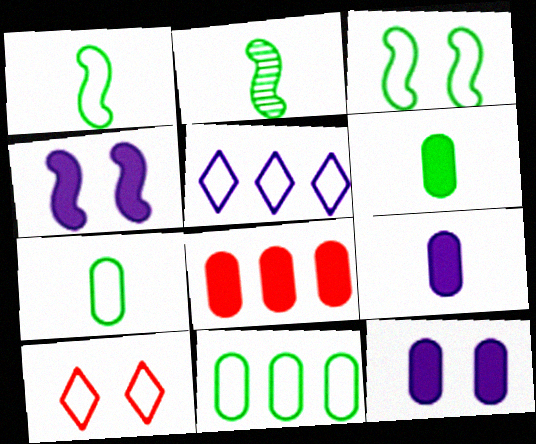[[6, 8, 12]]